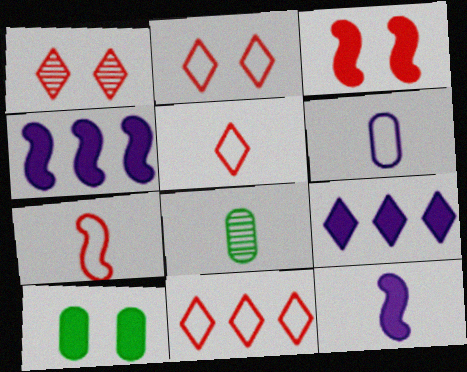[[2, 4, 8], 
[2, 5, 11], 
[5, 8, 12]]